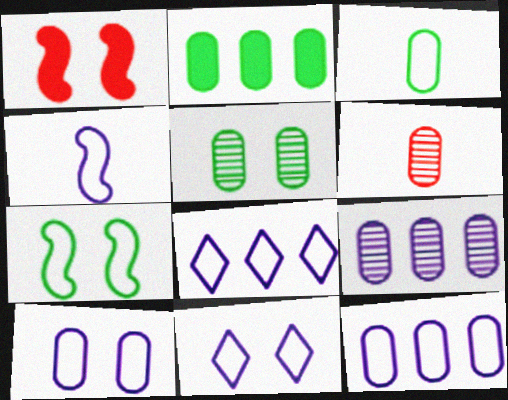[[1, 5, 11], 
[2, 3, 5], 
[2, 6, 10], 
[4, 8, 10], 
[4, 11, 12], 
[5, 6, 9]]